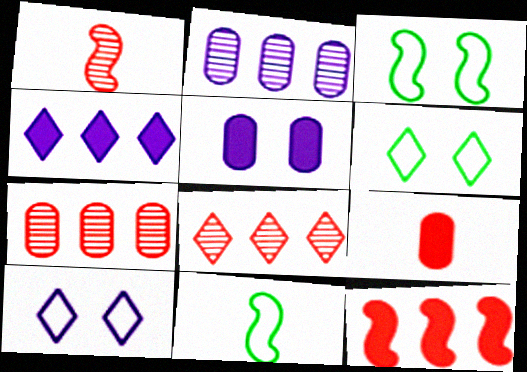[[5, 8, 11]]